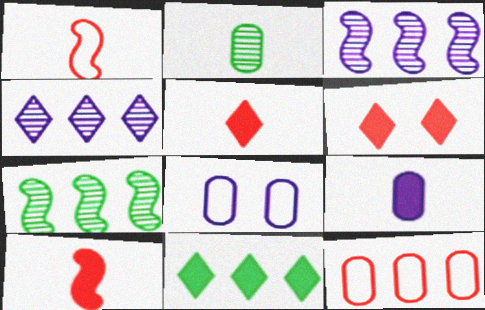[[3, 11, 12], 
[5, 7, 8]]